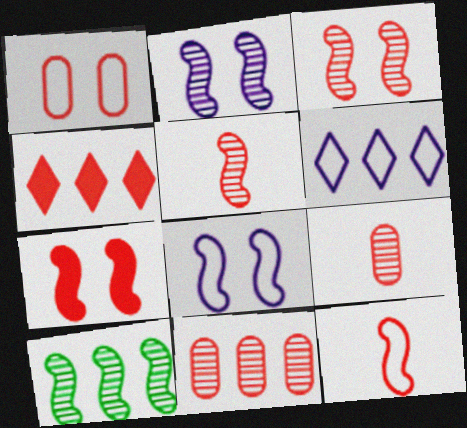[[1, 4, 5], 
[2, 5, 10]]